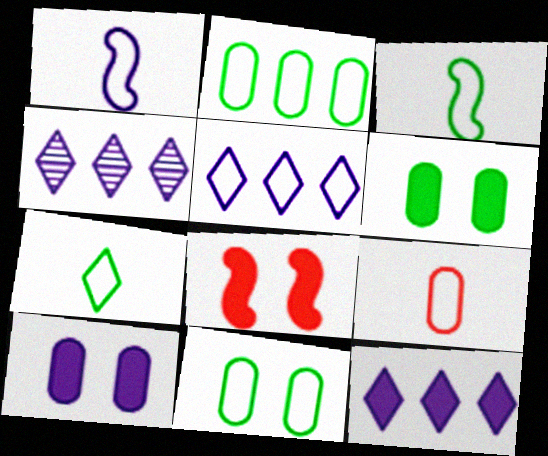[[1, 4, 10], 
[1, 7, 9], 
[4, 5, 12]]